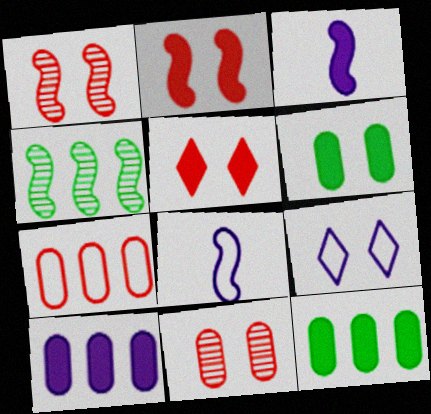[[1, 6, 9], 
[2, 4, 8], 
[3, 5, 12]]